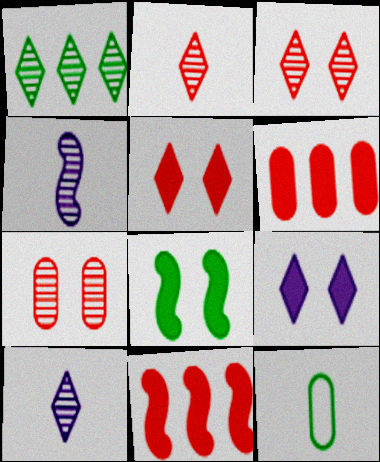[[1, 3, 10], 
[1, 4, 7], 
[1, 8, 12]]